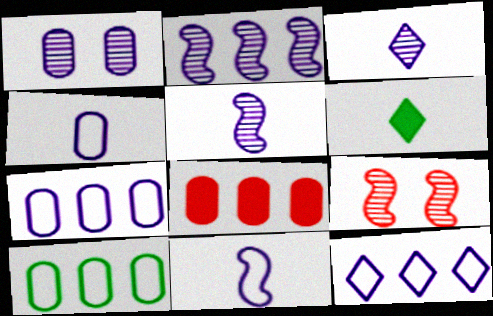[[1, 2, 3], 
[6, 7, 9]]